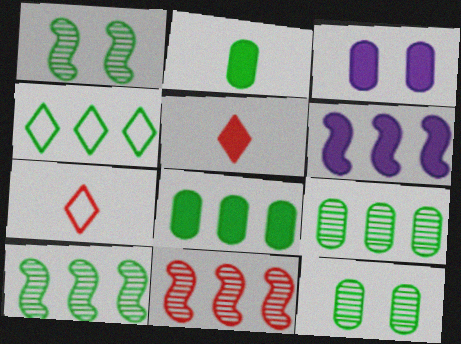[[1, 2, 4], 
[3, 7, 10], 
[4, 8, 10], 
[6, 7, 12]]